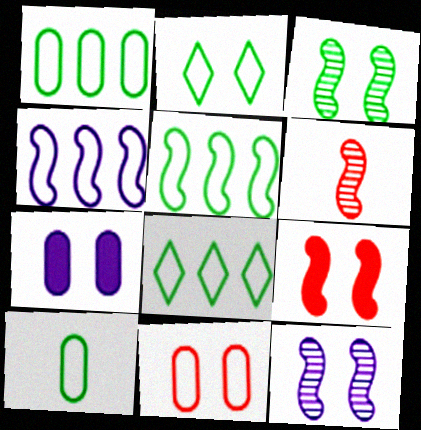[[1, 5, 8], 
[2, 5, 10], 
[6, 7, 8]]